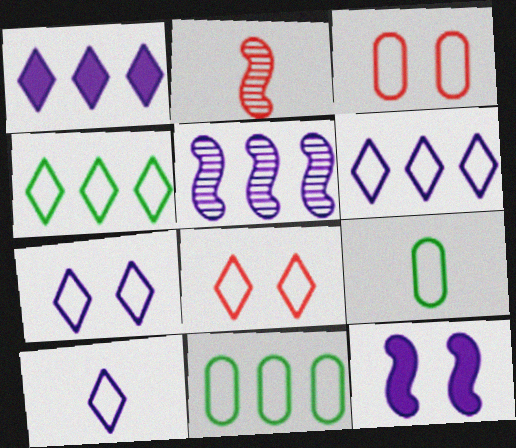[[4, 8, 10], 
[6, 7, 10]]